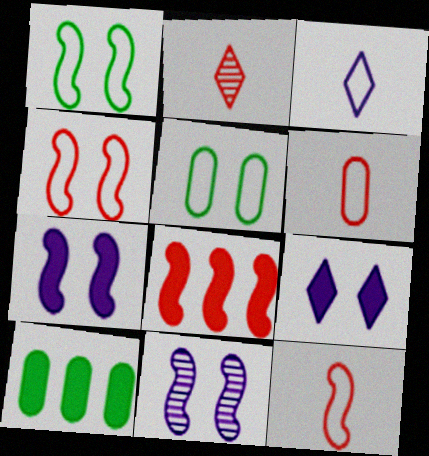[]